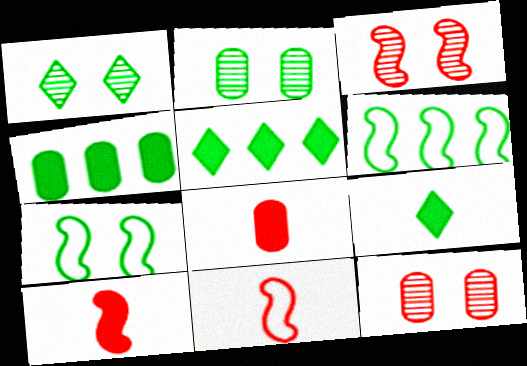[[2, 6, 9]]